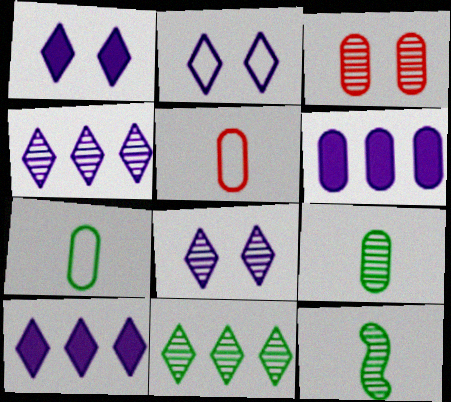[[1, 2, 8], 
[3, 4, 12], 
[3, 6, 7]]